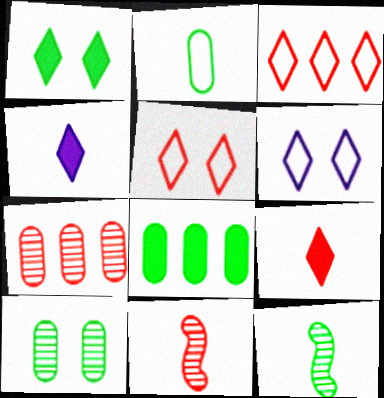[[2, 4, 11], 
[2, 8, 10], 
[6, 8, 11]]